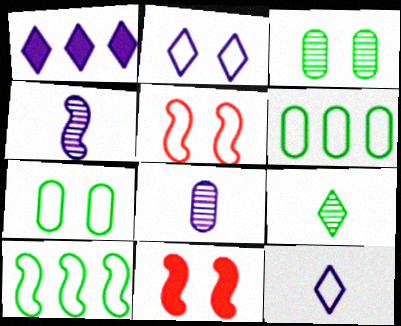[[2, 3, 11], 
[2, 5, 7], 
[4, 10, 11], 
[5, 6, 12]]